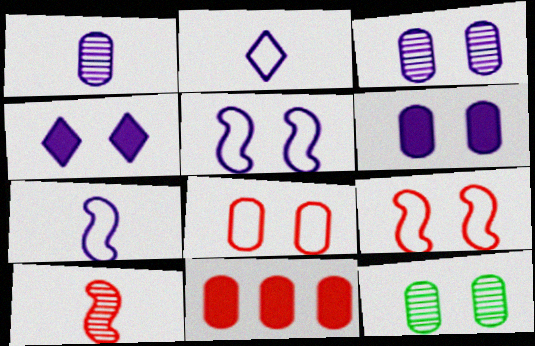[[3, 4, 5], 
[4, 9, 12], 
[6, 8, 12]]